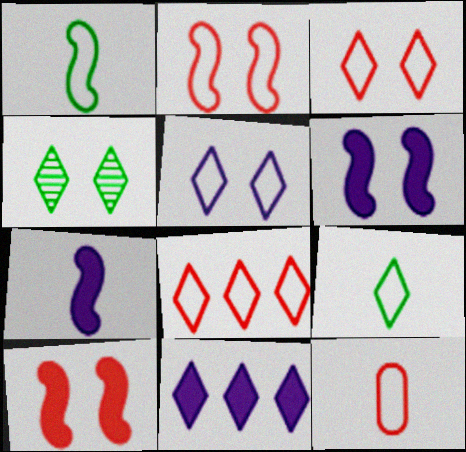[[2, 8, 12], 
[5, 8, 9]]